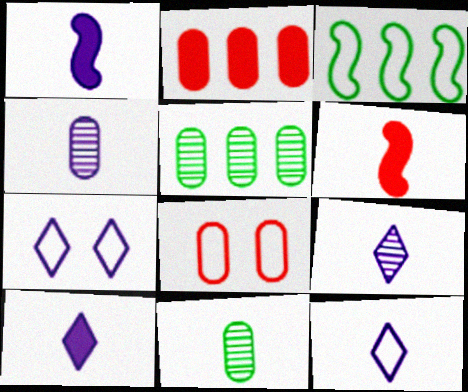[[1, 4, 12], 
[3, 8, 12], 
[5, 6, 7], 
[6, 11, 12], 
[9, 10, 12]]